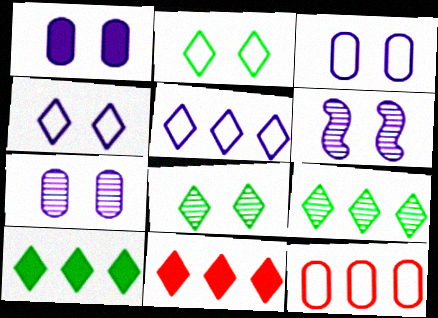[[1, 3, 7], 
[1, 4, 6], 
[5, 9, 11]]